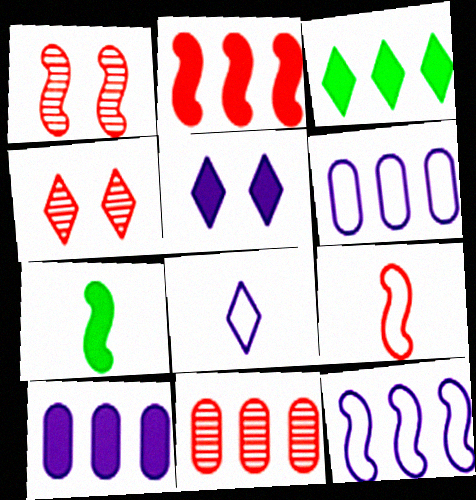[[1, 2, 9], 
[1, 7, 12], 
[2, 3, 10], 
[3, 4, 8], 
[3, 11, 12], 
[4, 6, 7]]